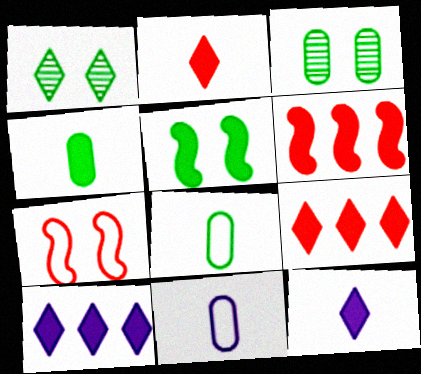[[1, 6, 11]]